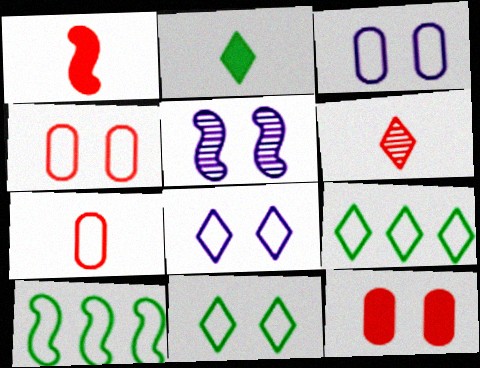[[1, 5, 10], 
[1, 6, 7], 
[5, 11, 12], 
[7, 8, 10]]